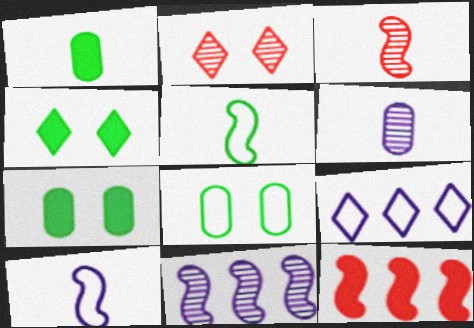[[3, 7, 9]]